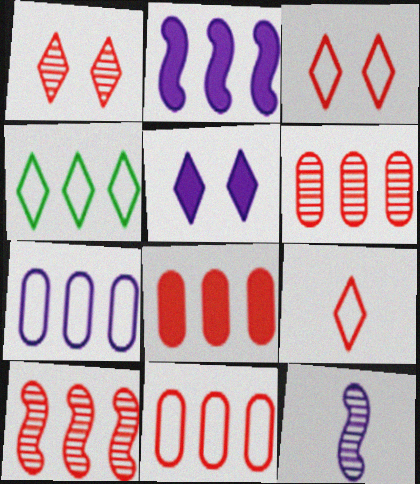[[2, 4, 6], 
[5, 7, 12], 
[6, 8, 11]]